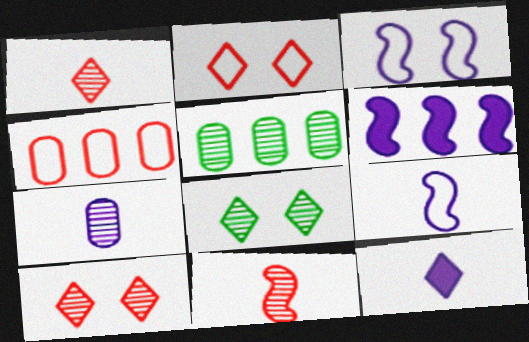[[7, 9, 12]]